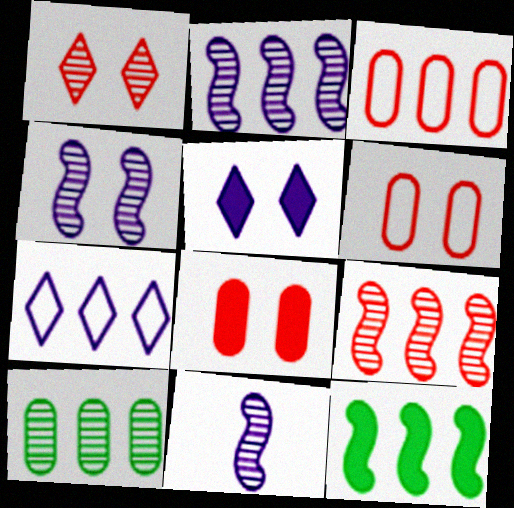[[1, 10, 11], 
[2, 4, 11]]